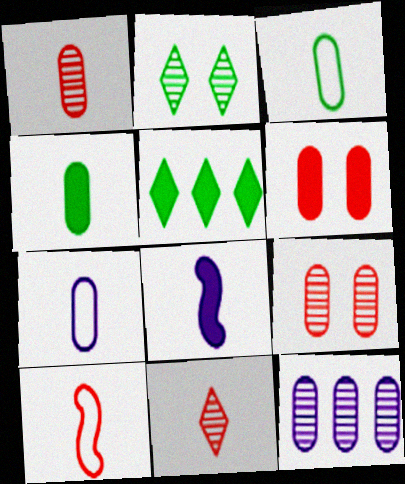[[1, 4, 7], 
[3, 6, 12], 
[3, 8, 11], 
[5, 6, 8]]